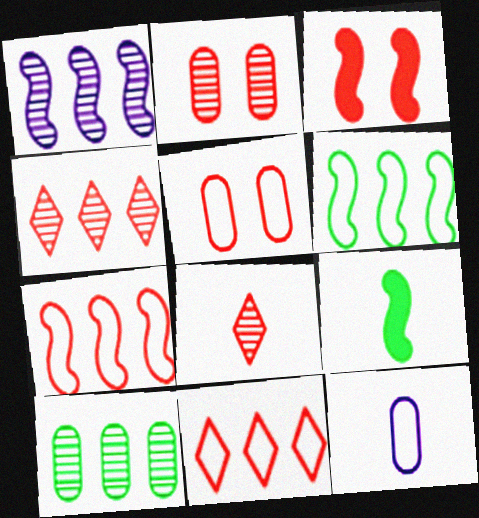[[1, 4, 10], 
[8, 9, 12]]